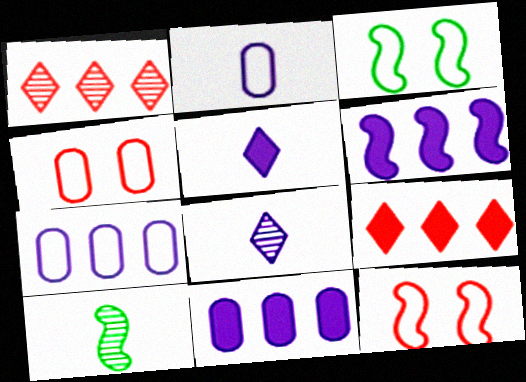[[6, 10, 12]]